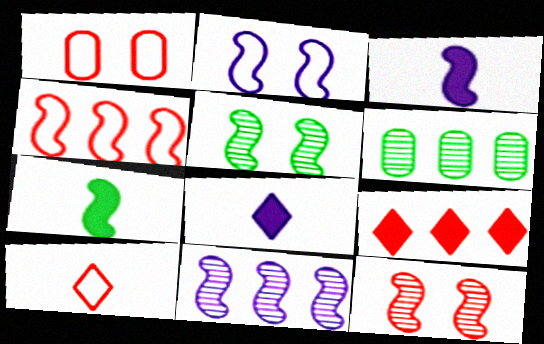[[1, 4, 10], 
[2, 3, 11], 
[3, 4, 5]]